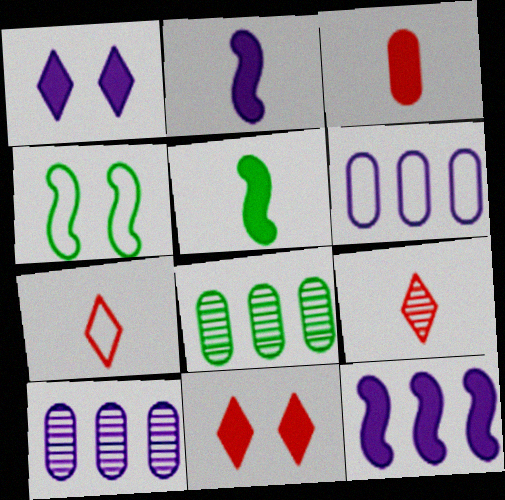[[4, 6, 7]]